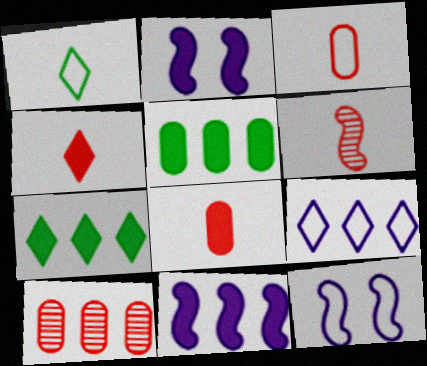[[1, 2, 10], 
[2, 4, 5], 
[2, 7, 8], 
[3, 4, 6]]